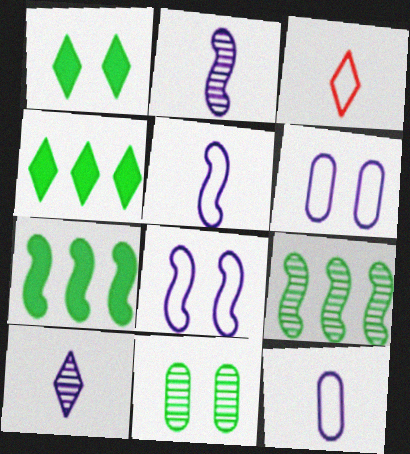[]